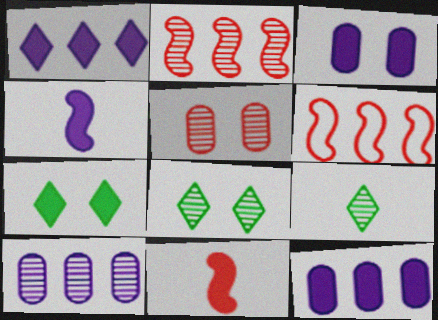[[1, 3, 4], 
[3, 6, 9], 
[7, 11, 12]]